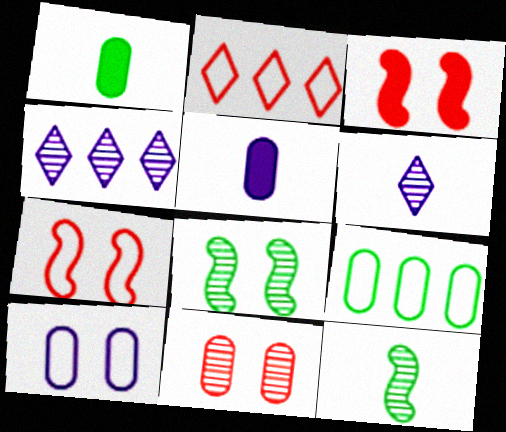[[1, 4, 7], 
[2, 5, 8], 
[3, 6, 9], 
[4, 11, 12], 
[5, 9, 11]]